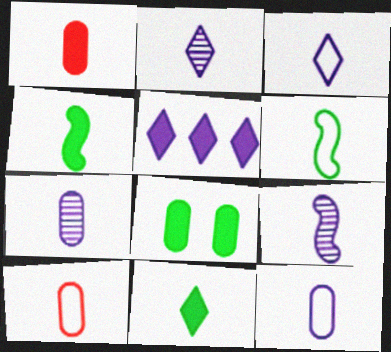[[1, 2, 6], 
[2, 4, 10], 
[2, 7, 9], 
[3, 6, 10], 
[9, 10, 11]]